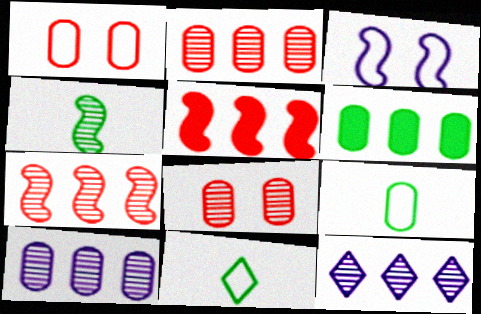[[3, 4, 5], 
[4, 8, 12]]